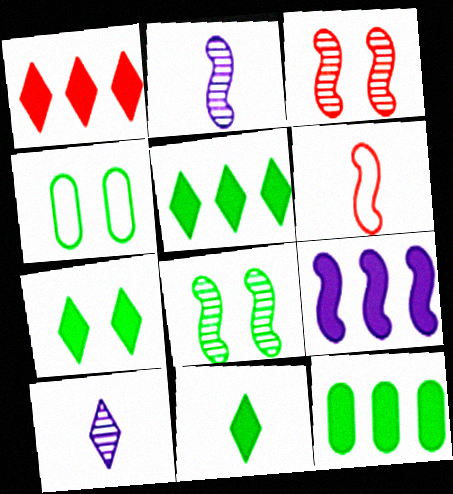[[1, 2, 4], 
[1, 9, 12], 
[4, 7, 8], 
[5, 7, 11], 
[6, 8, 9]]